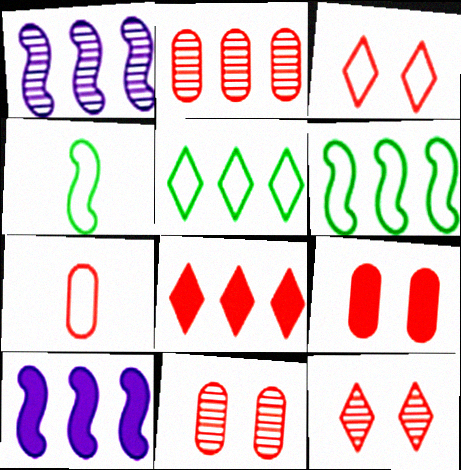[[2, 5, 10], 
[2, 7, 9]]